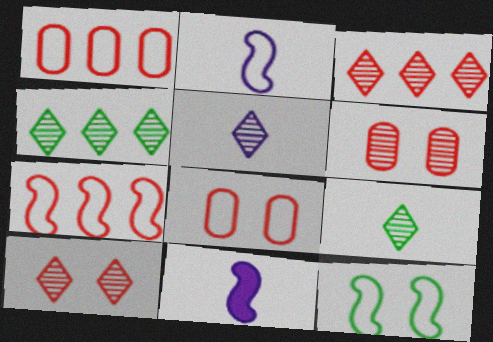[[2, 7, 12], 
[4, 5, 10], 
[4, 8, 11]]